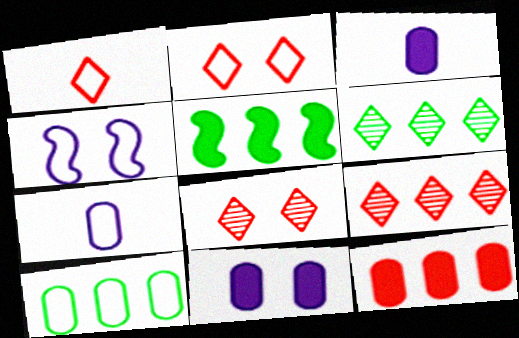[[1, 4, 10], 
[5, 6, 10], 
[5, 7, 8]]